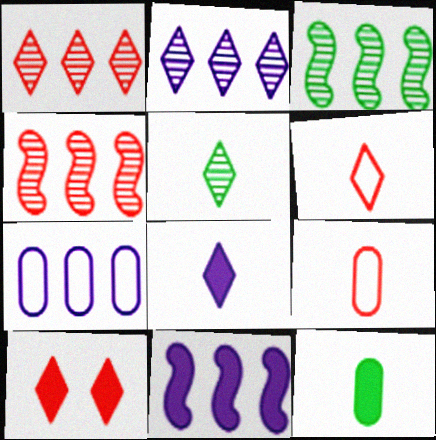[[1, 6, 10], 
[2, 7, 11], 
[4, 9, 10], 
[5, 6, 8], 
[10, 11, 12]]